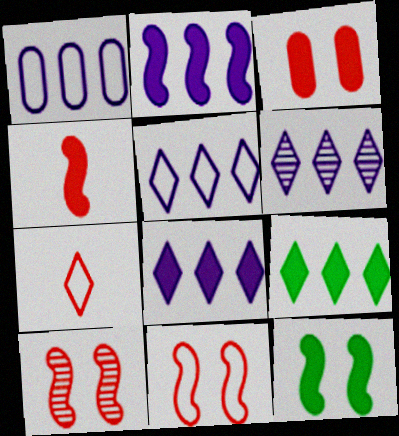[[1, 2, 6], 
[2, 4, 12], 
[5, 6, 8]]